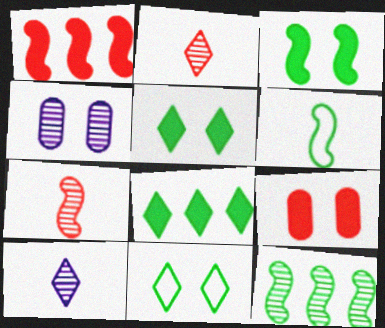[[2, 4, 12], 
[3, 6, 12]]